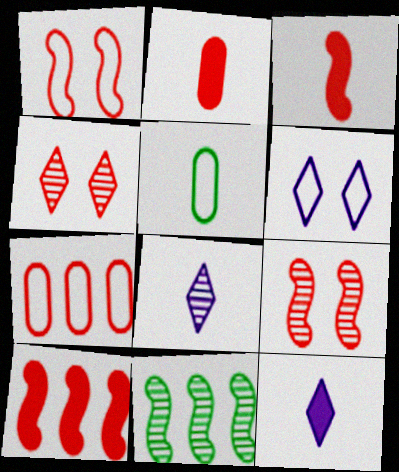[[2, 6, 11], 
[3, 4, 7], 
[3, 5, 8]]